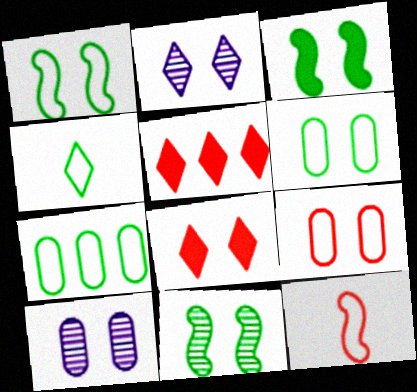[[1, 3, 11], 
[1, 4, 7], 
[1, 8, 10], 
[2, 3, 9], 
[2, 4, 5]]